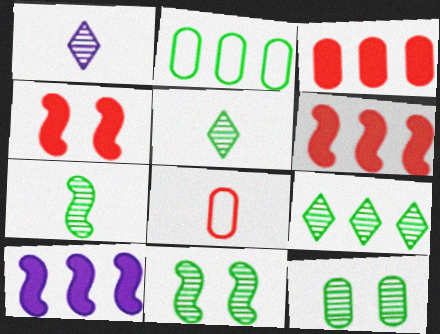[[1, 2, 4], 
[7, 9, 12]]